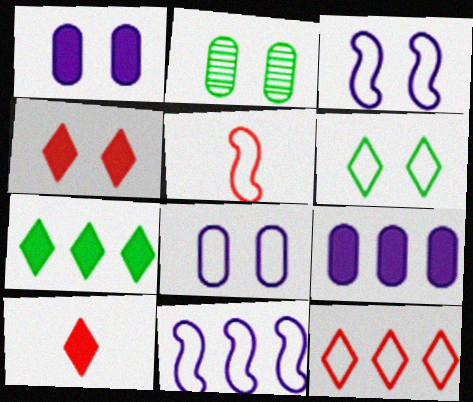[[2, 3, 4], 
[2, 10, 11]]